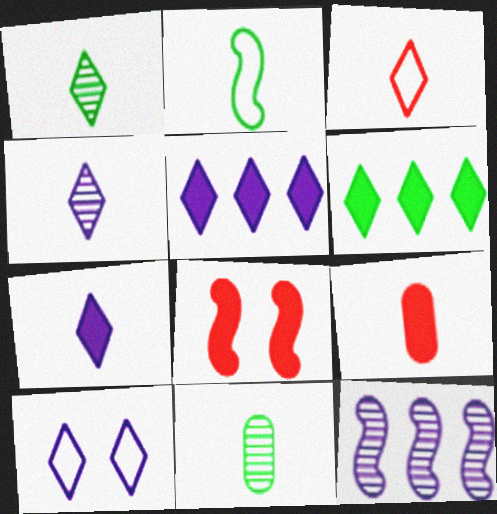[[1, 3, 7], 
[2, 4, 9], 
[2, 8, 12], 
[4, 5, 10]]